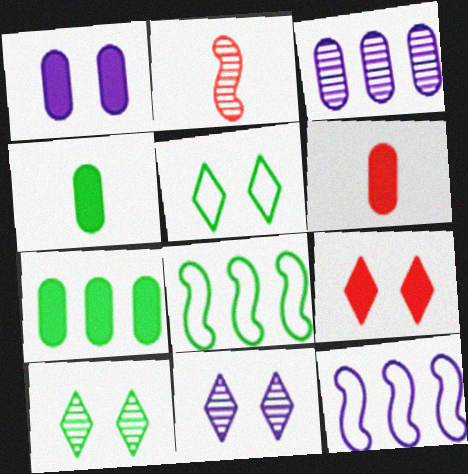[[1, 6, 7], 
[2, 3, 10], 
[4, 8, 10], 
[5, 9, 11], 
[6, 8, 11], 
[6, 10, 12]]